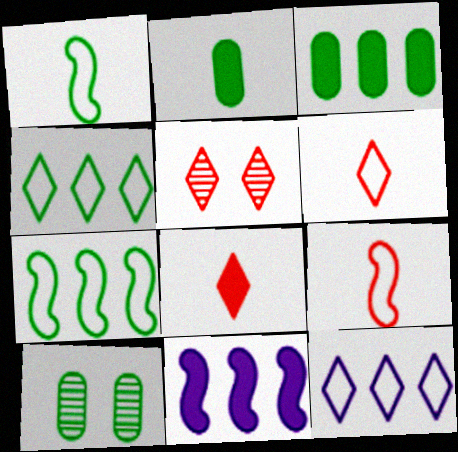[[6, 10, 11]]